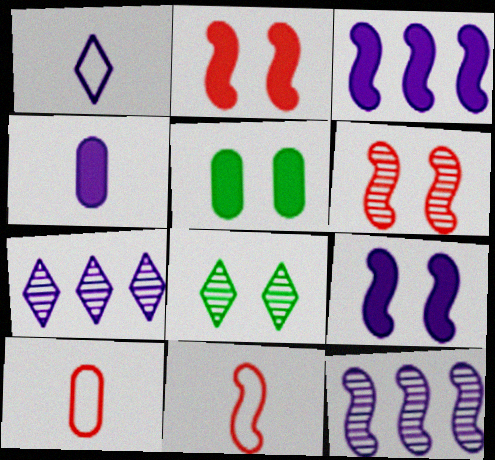[[3, 8, 10], 
[5, 7, 11]]